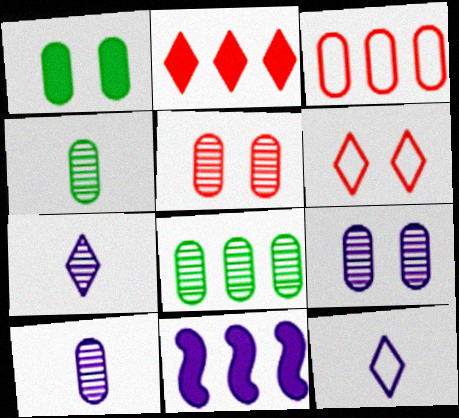[[1, 3, 10], 
[4, 6, 11], 
[5, 8, 10], 
[9, 11, 12]]